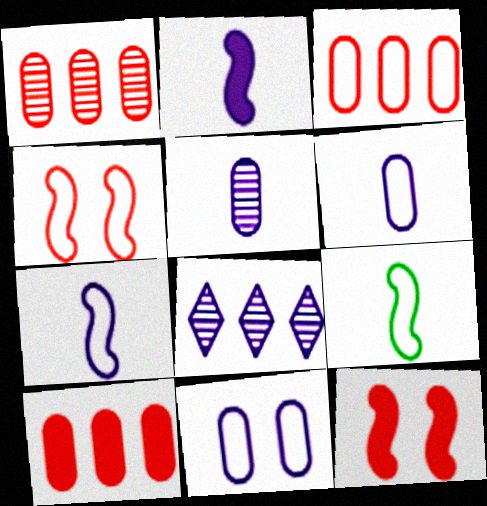[[1, 3, 10], 
[2, 8, 11]]